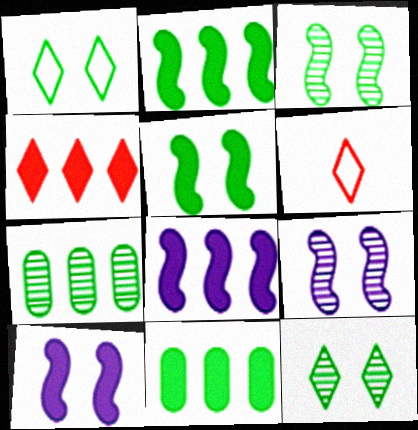[[4, 8, 11], 
[6, 7, 10], 
[6, 9, 11]]